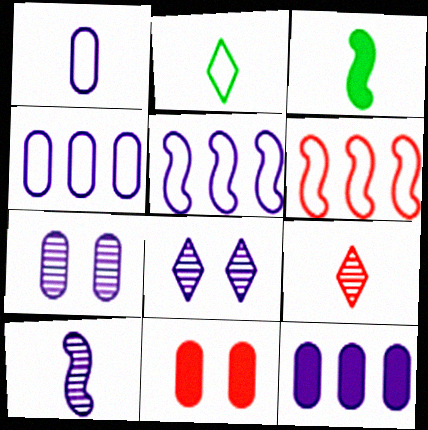[[1, 3, 9], 
[1, 7, 12], 
[6, 9, 11]]